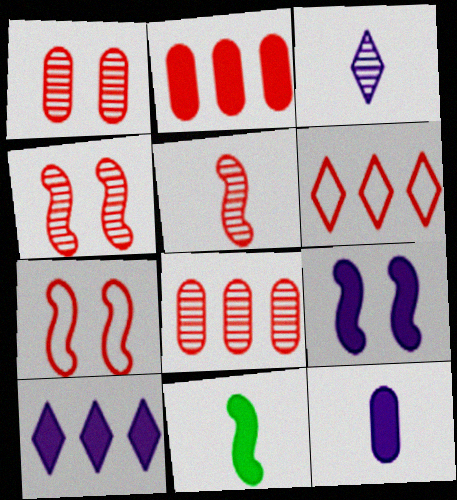[[9, 10, 12]]